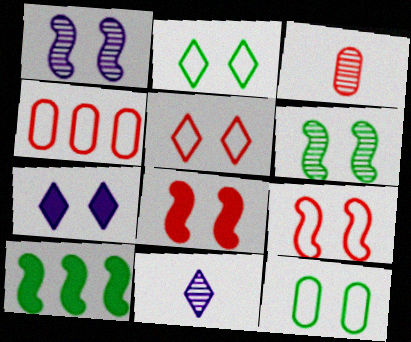[]